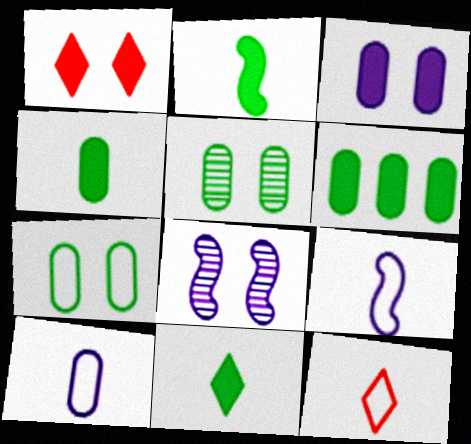[[1, 7, 8], 
[2, 4, 11], 
[6, 8, 12]]